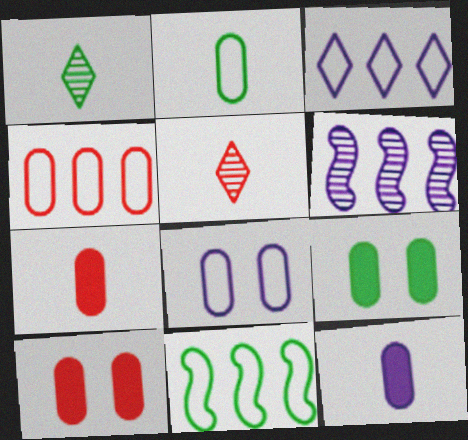[[1, 9, 11], 
[2, 4, 8], 
[3, 4, 11]]